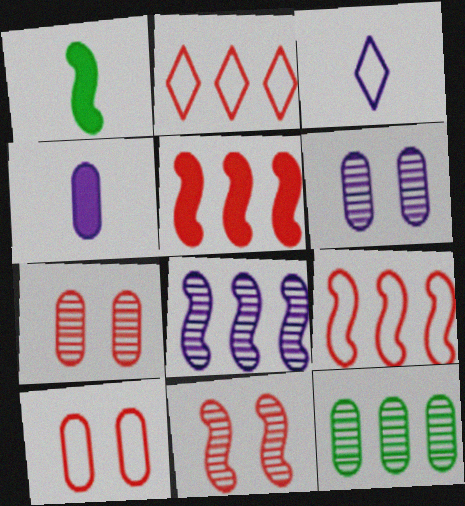[[1, 2, 6], 
[4, 10, 12]]